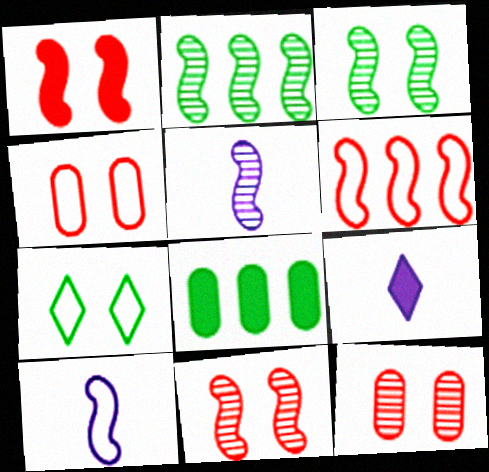[[1, 2, 10], 
[1, 8, 9], 
[2, 4, 9], 
[2, 5, 11]]